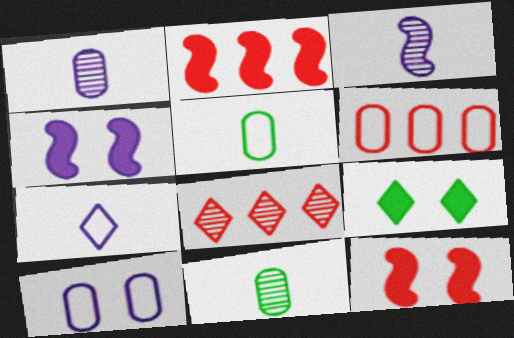[[2, 6, 8], 
[3, 6, 9], 
[4, 5, 8], 
[5, 6, 10], 
[7, 8, 9]]